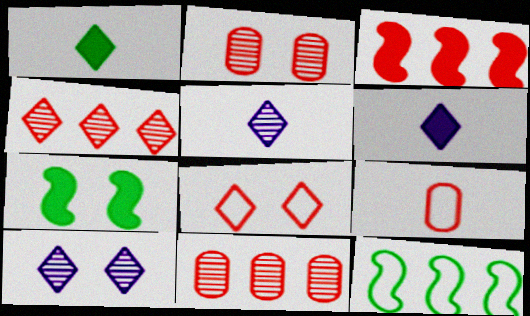[[2, 6, 12]]